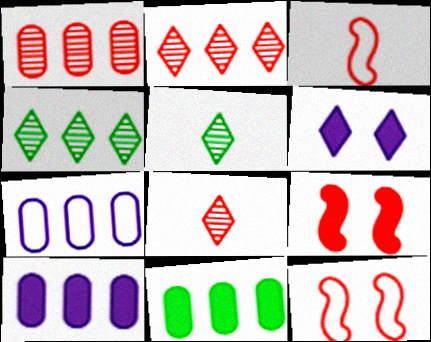[[1, 7, 11], 
[5, 7, 9], 
[5, 10, 12]]